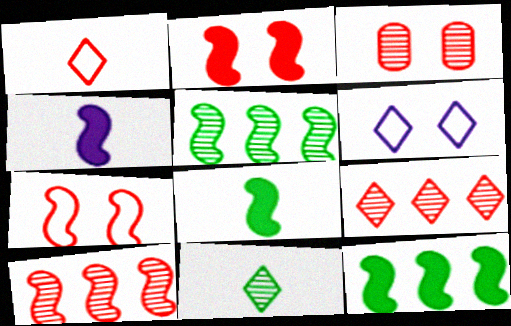[[2, 4, 12], 
[4, 5, 7]]